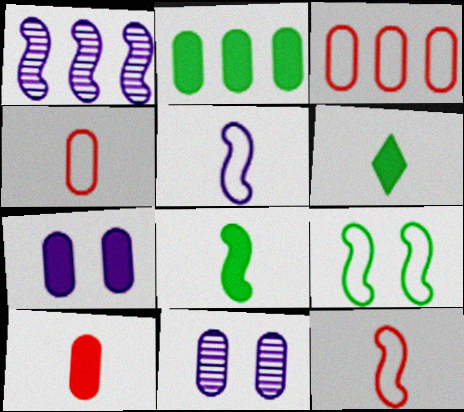[[2, 4, 11], 
[2, 7, 10]]